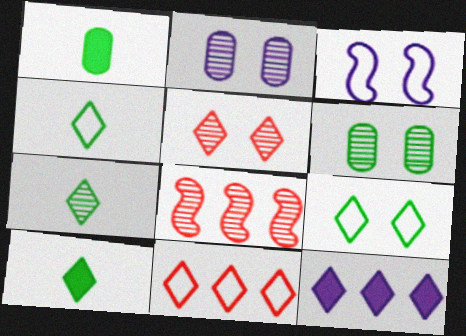[[2, 7, 8], 
[4, 5, 12], 
[4, 7, 10]]